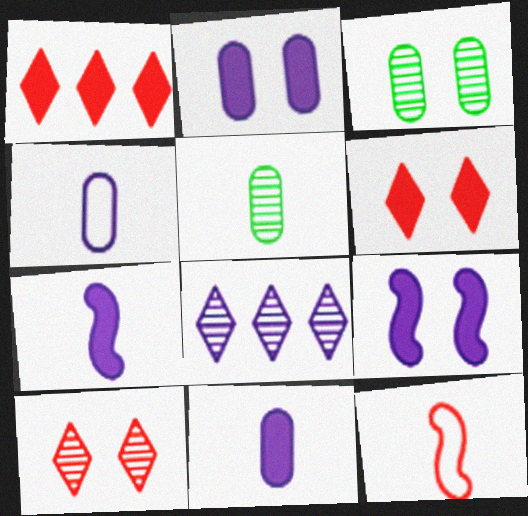[[4, 8, 9]]